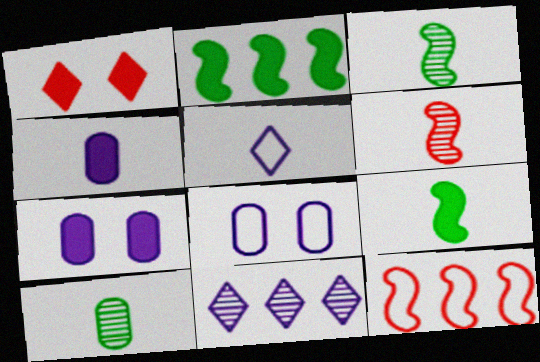[[1, 2, 4]]